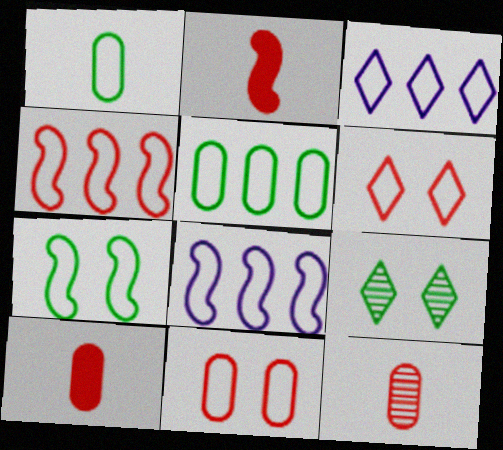[[1, 6, 8], 
[3, 4, 5], 
[8, 9, 10]]